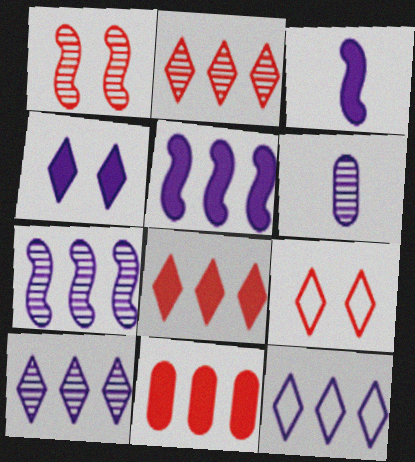[]